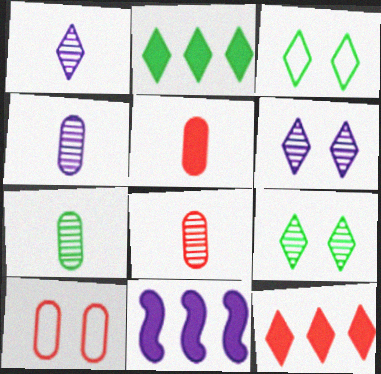[[1, 3, 12], 
[3, 8, 11], 
[4, 7, 8]]